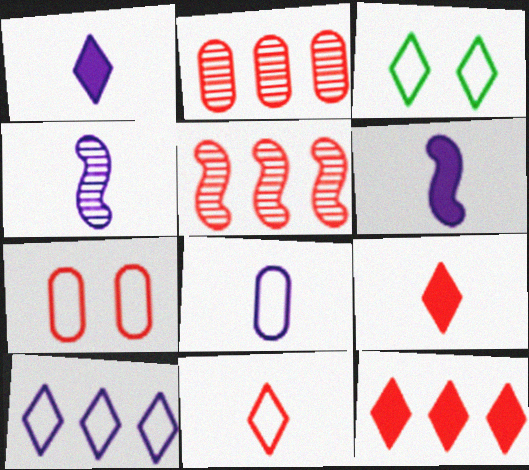[[1, 4, 8], 
[2, 3, 6], 
[3, 10, 11], 
[5, 7, 9]]